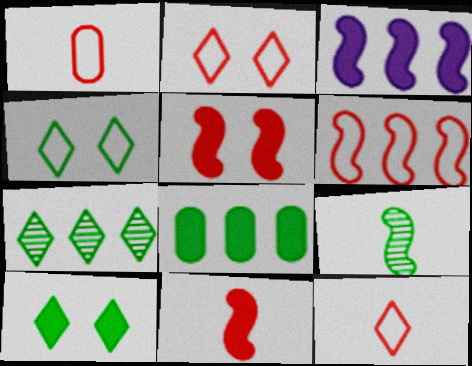[[1, 2, 6], 
[4, 8, 9]]